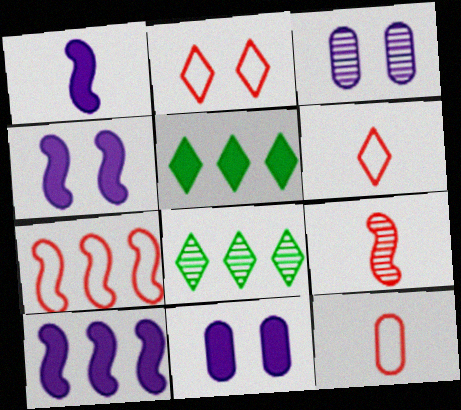[[1, 4, 10], 
[2, 7, 12], 
[3, 8, 9], 
[4, 8, 12]]